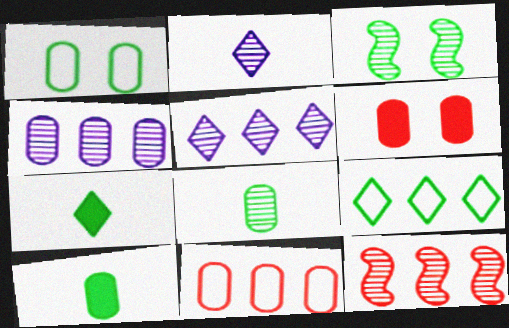[[3, 9, 10]]